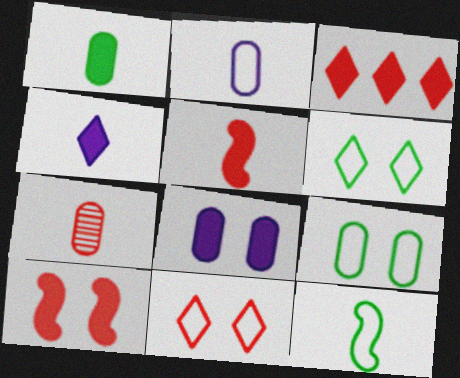[[1, 2, 7], 
[1, 4, 5], 
[4, 7, 12]]